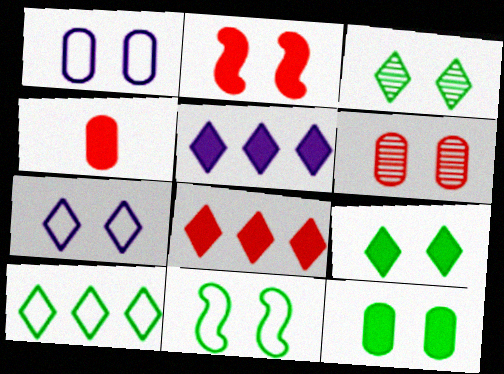[[1, 2, 3], 
[1, 6, 12], 
[2, 4, 8], 
[3, 11, 12]]